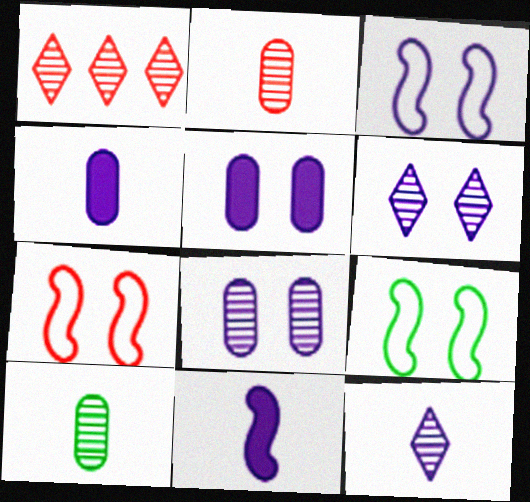[[1, 4, 9], 
[3, 5, 6], 
[3, 7, 9]]